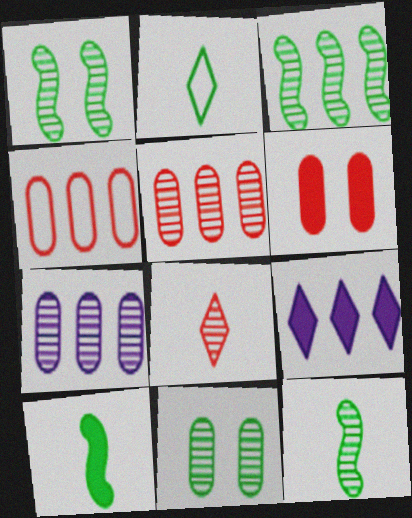[[1, 3, 12], 
[1, 7, 8], 
[3, 4, 9], 
[6, 9, 10]]